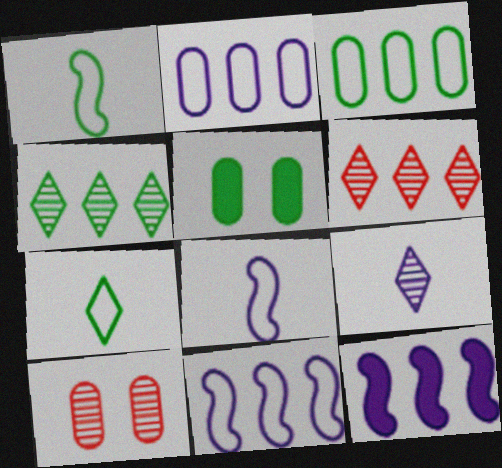[[1, 4, 5], 
[3, 6, 12], 
[5, 6, 8], 
[7, 10, 12]]